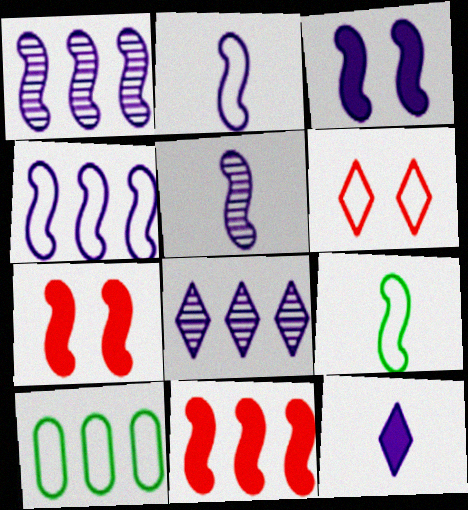[[1, 2, 3], 
[1, 7, 9], 
[2, 6, 10], 
[3, 4, 5], 
[8, 10, 11]]